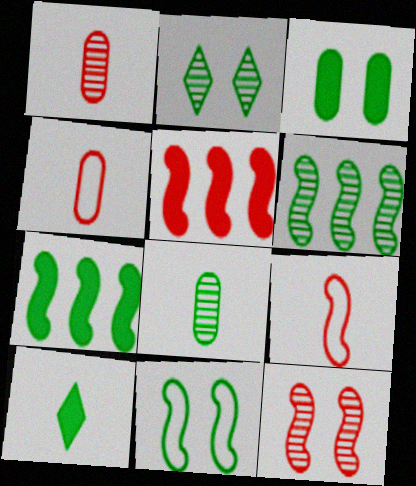[[2, 3, 11], 
[2, 6, 8], 
[3, 7, 10], 
[5, 9, 12]]